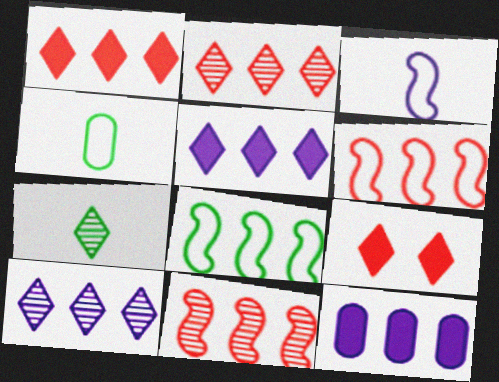[[2, 8, 12]]